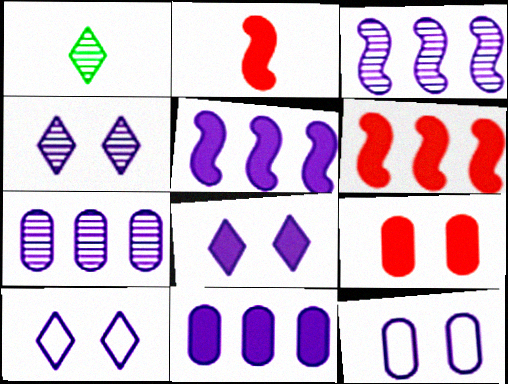[[1, 6, 12], 
[4, 8, 10]]